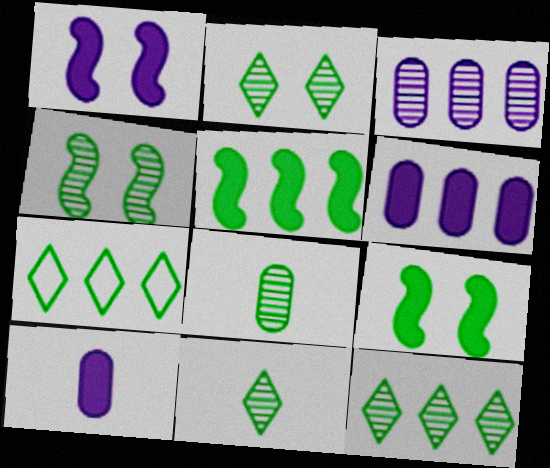[[2, 11, 12], 
[4, 8, 12], 
[7, 8, 9]]